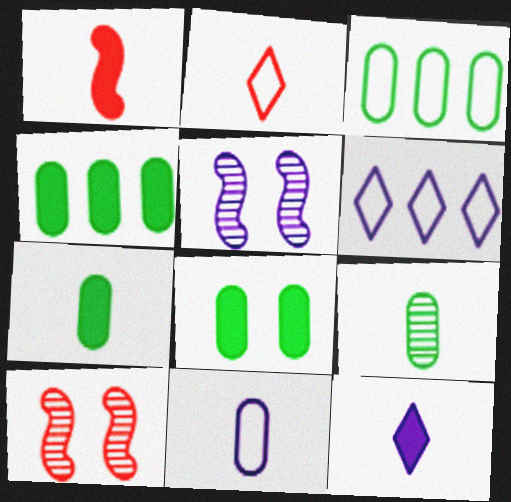[[1, 7, 12], 
[2, 4, 5], 
[3, 8, 9], 
[3, 10, 12], 
[4, 7, 8], 
[6, 7, 10]]